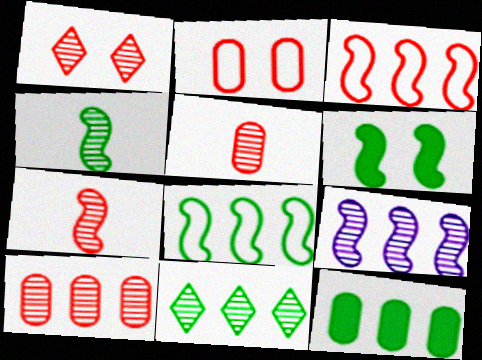[[1, 7, 10], 
[4, 6, 8], 
[8, 11, 12], 
[9, 10, 11]]